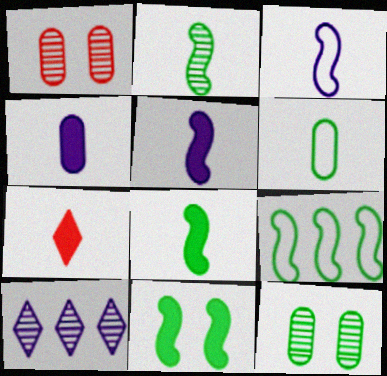[[1, 2, 10], 
[2, 9, 11], 
[4, 7, 8]]